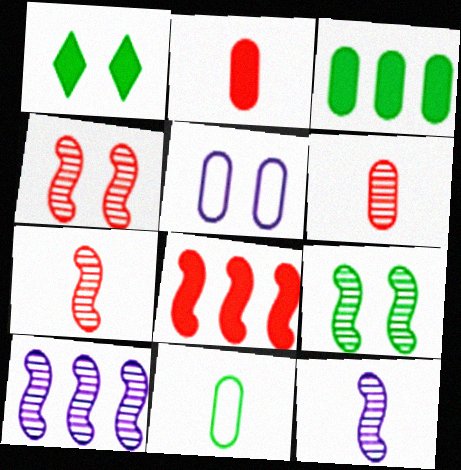[[1, 4, 5], 
[3, 5, 6], 
[7, 9, 10]]